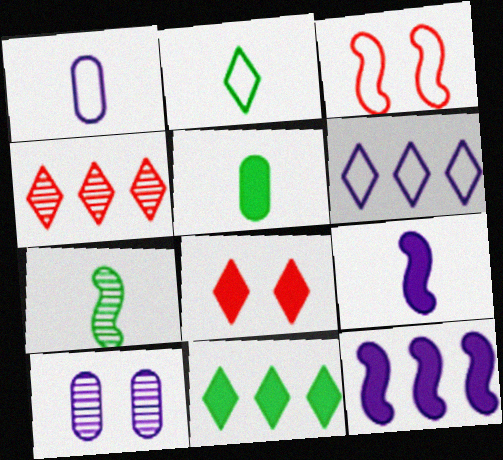[[2, 5, 7], 
[3, 7, 12], 
[4, 6, 11], 
[4, 7, 10], 
[5, 8, 12], 
[6, 9, 10]]